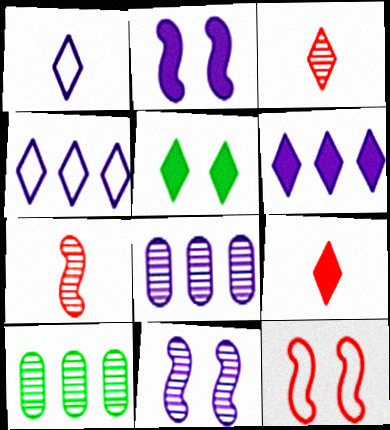[[1, 2, 8], 
[3, 4, 5], 
[3, 10, 11], 
[5, 6, 9]]